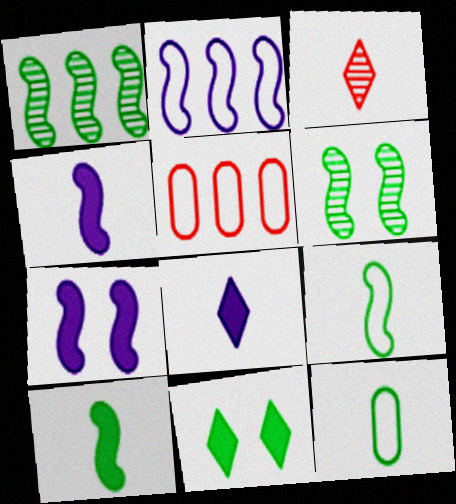[[1, 11, 12], 
[3, 4, 12], 
[5, 6, 8]]